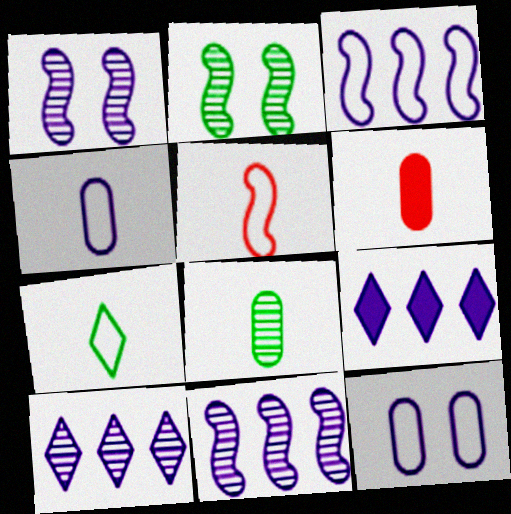[[1, 4, 9], 
[4, 5, 7], 
[4, 6, 8]]